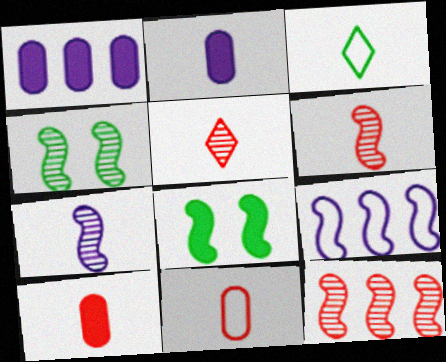[[2, 3, 6], 
[3, 7, 10], 
[4, 7, 12], 
[6, 8, 9]]